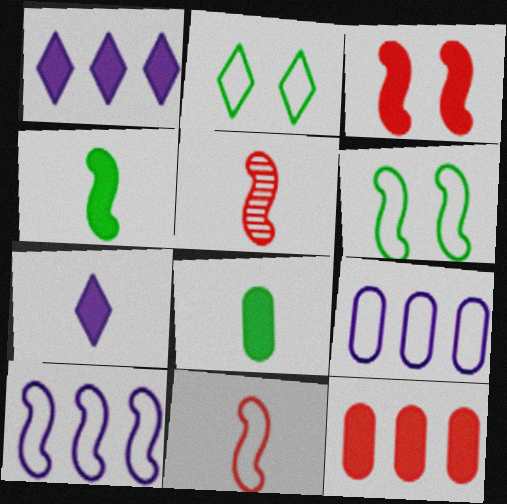[[1, 3, 8], 
[2, 9, 11], 
[6, 10, 11]]